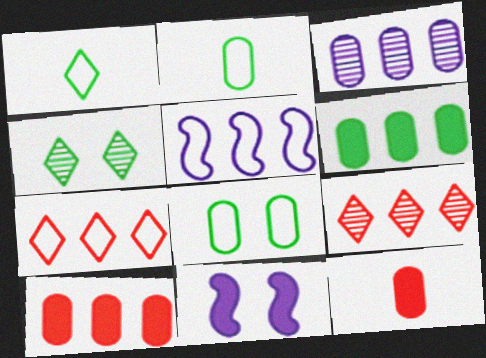[[2, 9, 11], 
[3, 8, 12], 
[4, 5, 12], 
[5, 6, 9]]